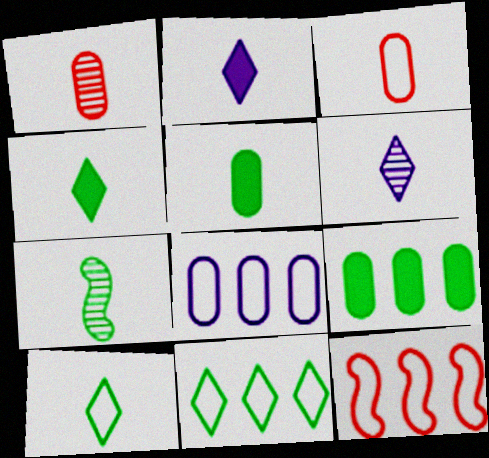[[1, 6, 7], 
[2, 3, 7], 
[5, 7, 10], 
[8, 11, 12]]